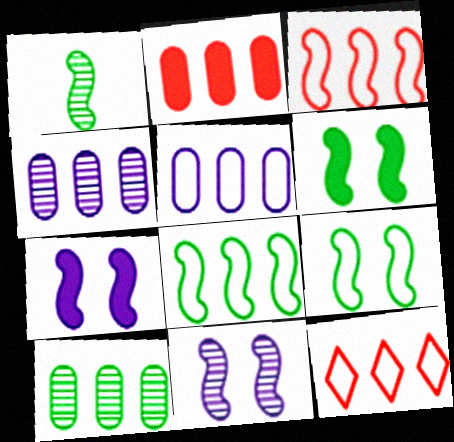[[1, 3, 7], 
[1, 6, 8], 
[2, 5, 10], 
[5, 8, 12]]